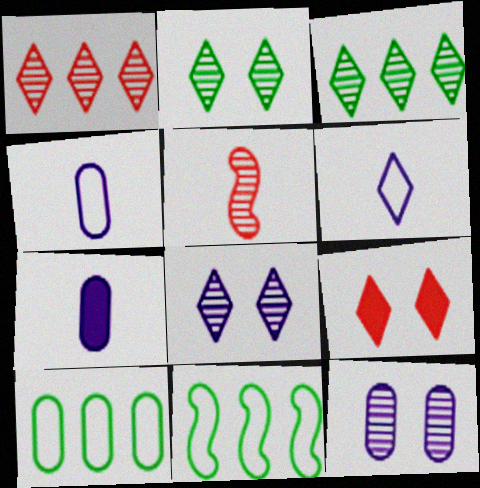[[3, 5, 12], 
[3, 6, 9]]